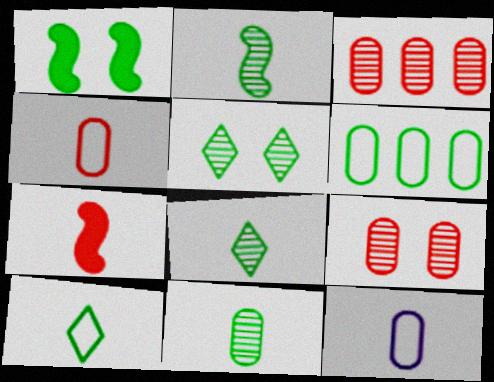[[1, 6, 8], 
[2, 8, 11], 
[7, 8, 12]]